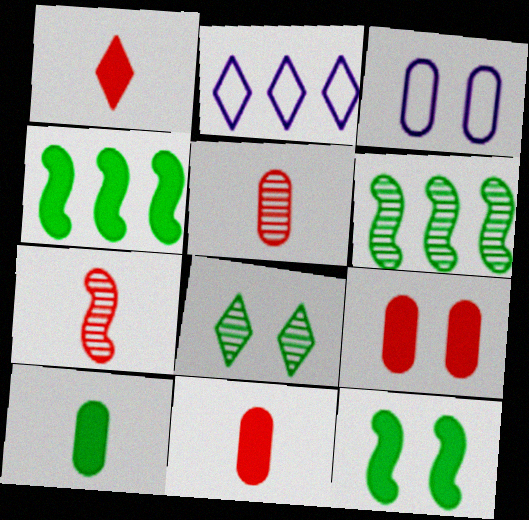[[1, 2, 8], 
[1, 3, 6], 
[2, 5, 12]]